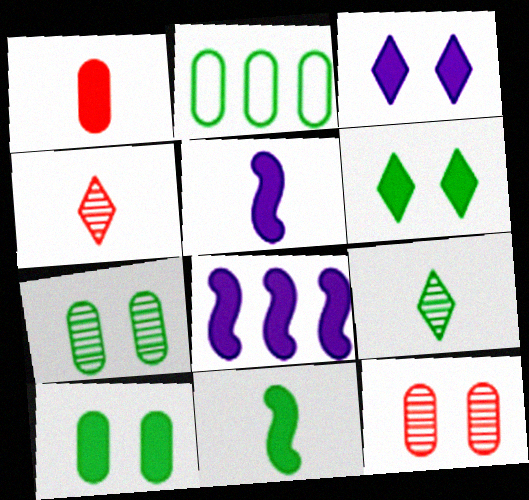[[1, 6, 8]]